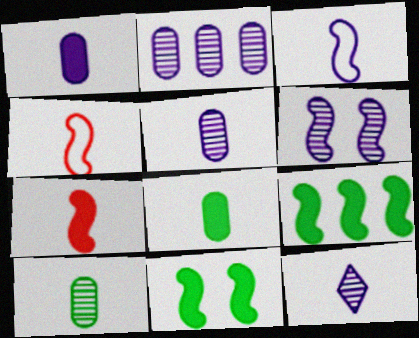[[1, 3, 12], 
[2, 6, 12], 
[4, 6, 9], 
[4, 8, 12]]